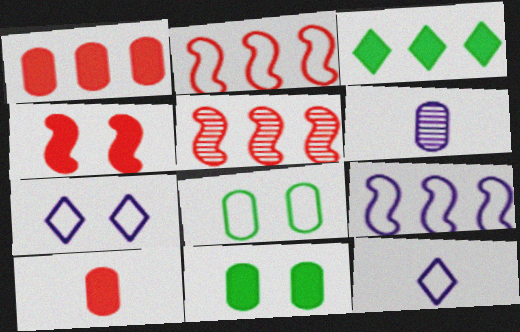[[1, 6, 8], 
[2, 8, 12], 
[5, 11, 12]]